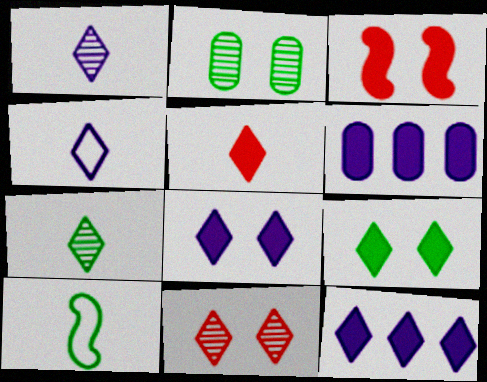[[4, 5, 7], 
[5, 9, 12], 
[6, 10, 11]]